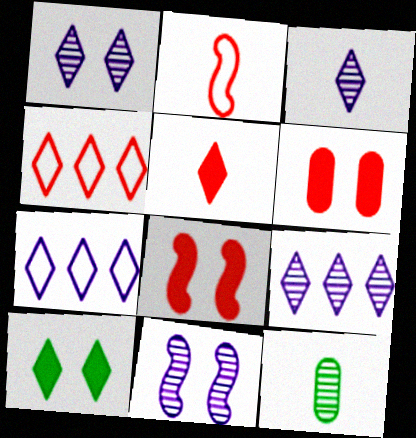[[1, 3, 9], 
[3, 4, 10], 
[7, 8, 12]]